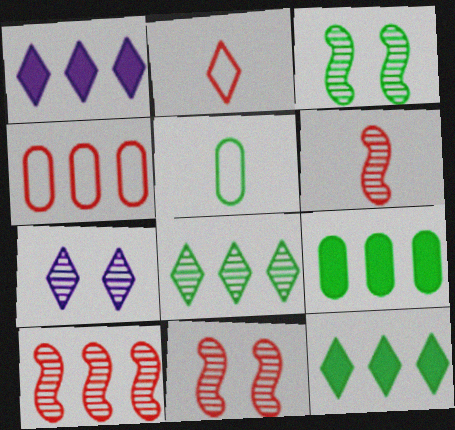[[1, 5, 11], 
[2, 7, 12], 
[3, 5, 12], 
[6, 10, 11]]